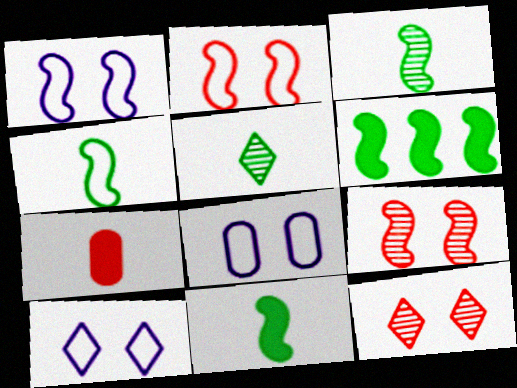[[1, 8, 10], 
[3, 4, 11]]